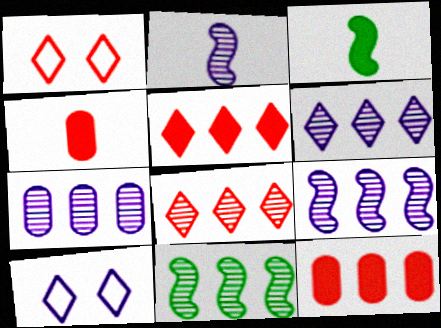[[1, 3, 7], 
[4, 10, 11], 
[6, 7, 9], 
[7, 8, 11]]